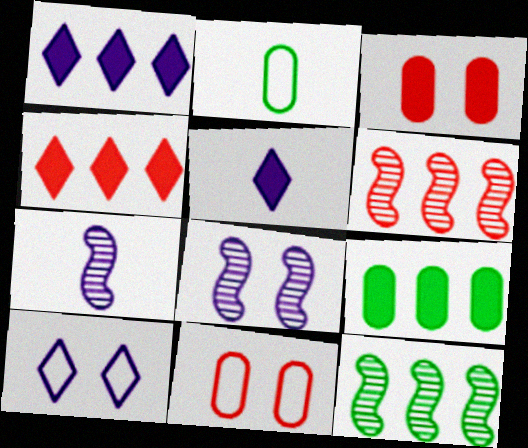[[2, 4, 8], 
[5, 11, 12]]